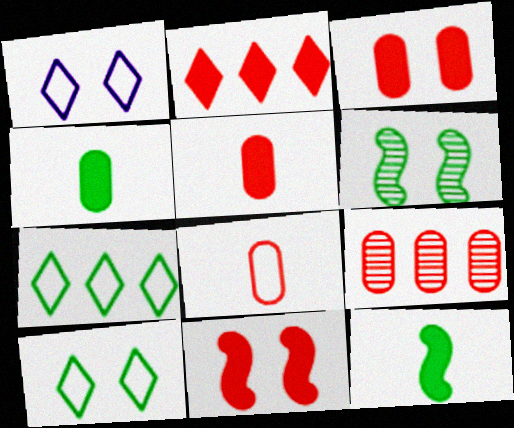[[1, 3, 6], 
[1, 9, 12], 
[2, 5, 11], 
[3, 8, 9], 
[4, 6, 7]]